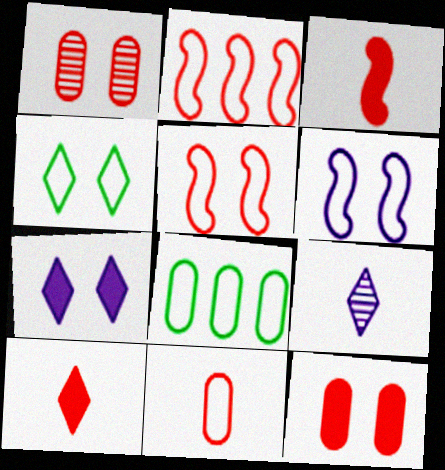[[1, 2, 10]]